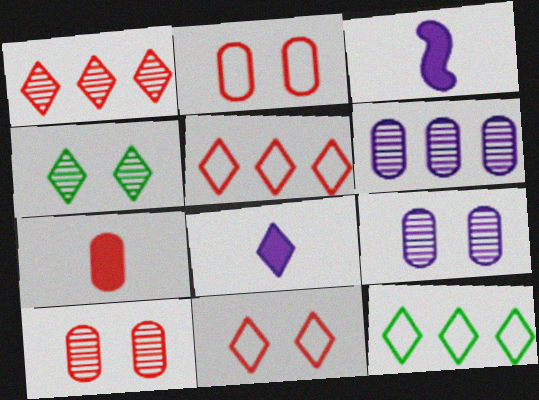[[3, 10, 12], 
[4, 5, 8]]